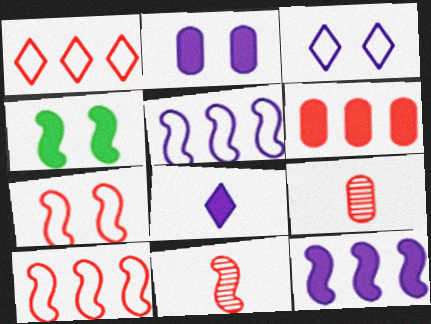[[2, 8, 12], 
[4, 5, 11], 
[4, 6, 8]]